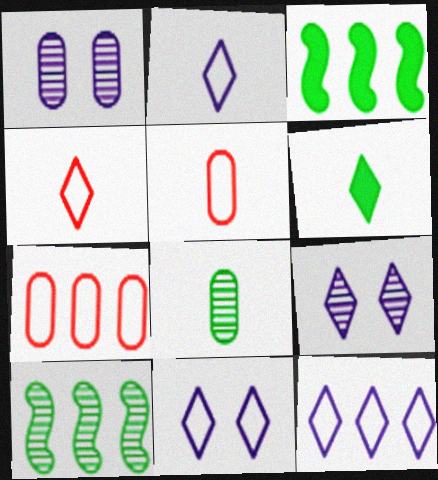[[1, 3, 4], 
[2, 11, 12], 
[3, 5, 9]]